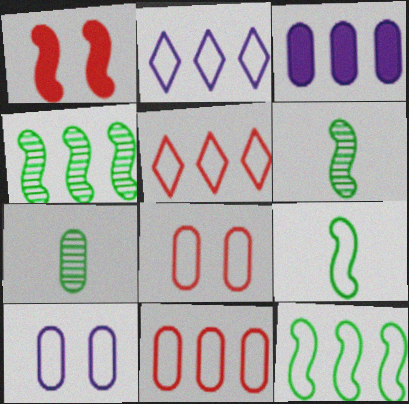[[1, 2, 7], 
[2, 8, 9], 
[2, 11, 12], 
[3, 4, 5], 
[3, 7, 8], 
[5, 9, 10]]